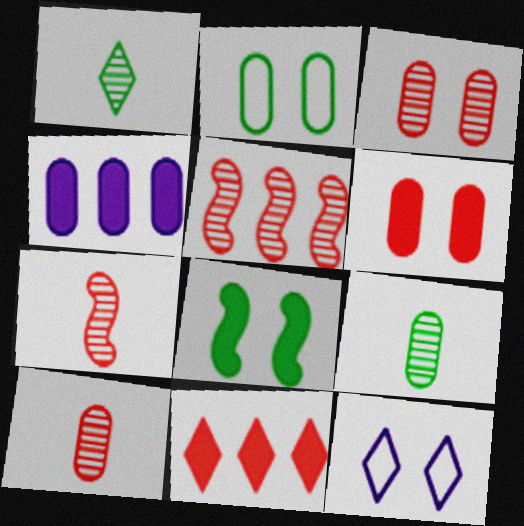[[1, 11, 12], 
[2, 4, 10], 
[3, 8, 12]]